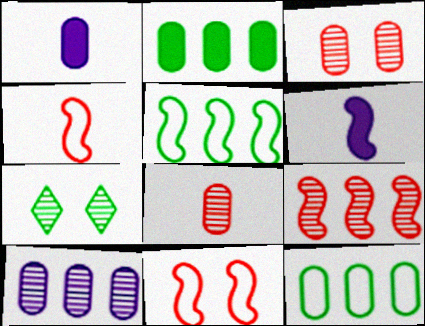[[1, 3, 12]]